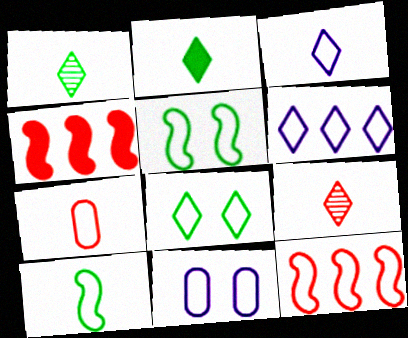[[1, 4, 11], 
[2, 3, 9], 
[3, 7, 10], 
[5, 6, 7]]